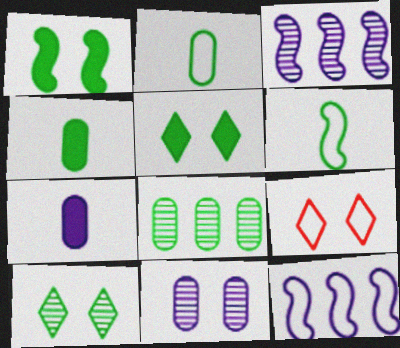[[1, 9, 11], 
[2, 9, 12], 
[3, 4, 9], 
[5, 6, 8]]